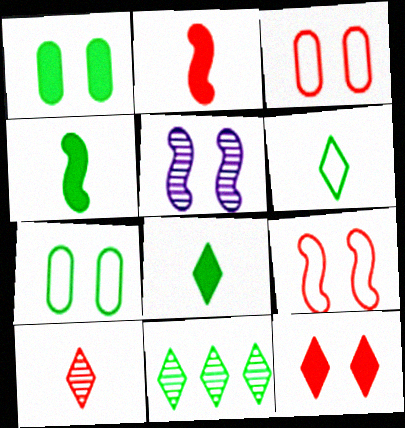[[4, 7, 11], 
[5, 7, 12]]